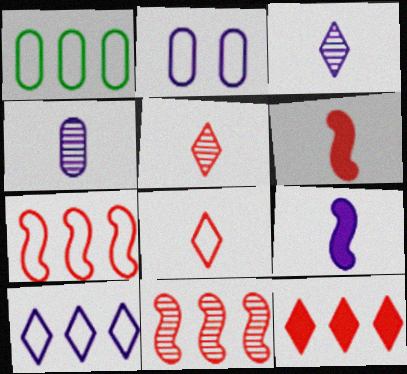[[1, 7, 10]]